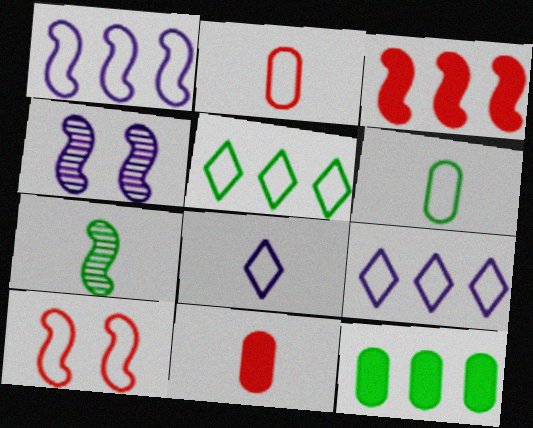[[4, 5, 11], 
[6, 9, 10], 
[7, 8, 11]]